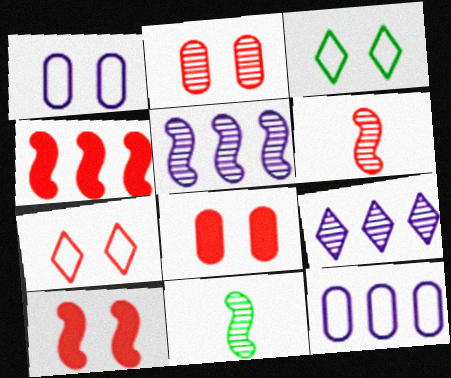[[2, 7, 10], 
[2, 9, 11]]